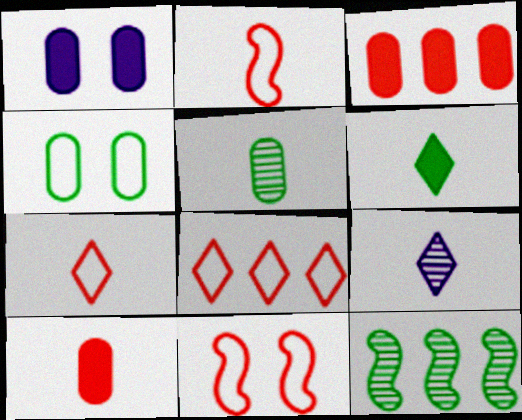[[1, 7, 12], 
[4, 6, 12], 
[6, 7, 9]]